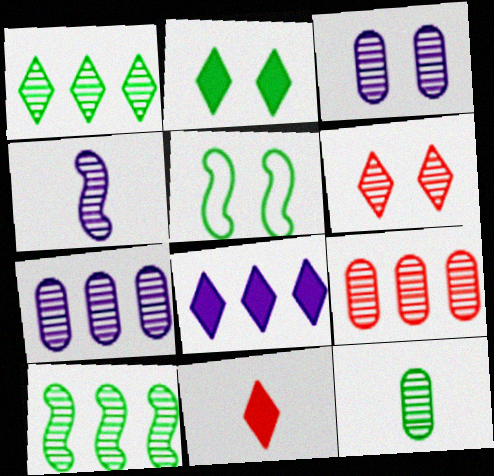[[2, 8, 11], 
[3, 9, 12], 
[5, 7, 11]]